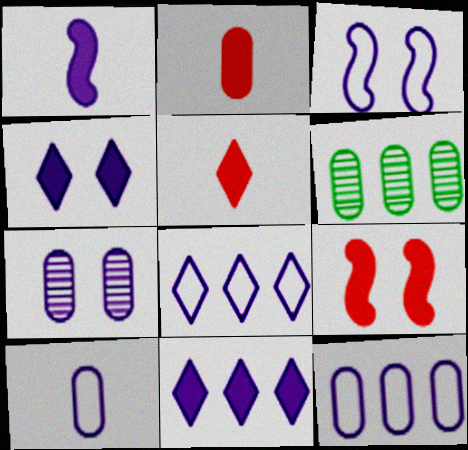[[1, 7, 8], 
[3, 4, 7], 
[3, 5, 6], 
[3, 8, 10]]